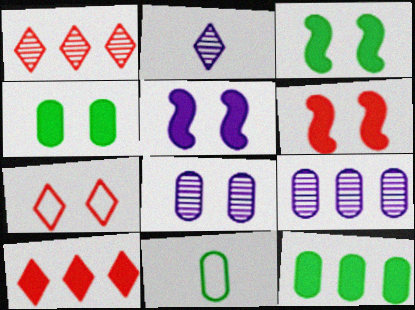[[1, 5, 11], 
[3, 5, 6], 
[3, 7, 8]]